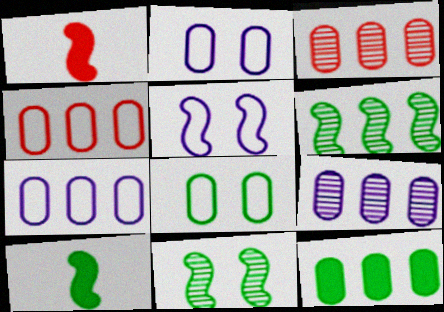[[1, 5, 6], 
[3, 7, 12], 
[4, 9, 12]]